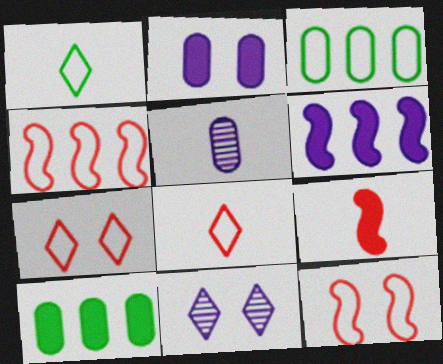[[1, 5, 9], 
[3, 9, 11]]